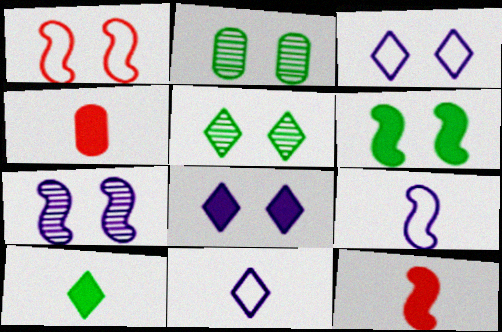[[1, 2, 8], 
[1, 6, 7]]